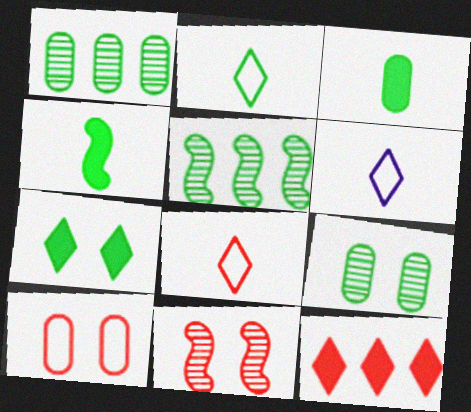[[2, 6, 8]]